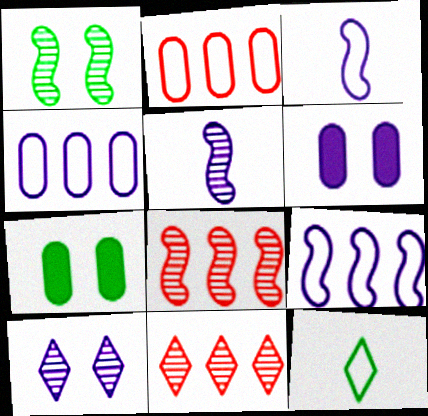[[1, 5, 8], 
[3, 7, 11], 
[6, 8, 12]]